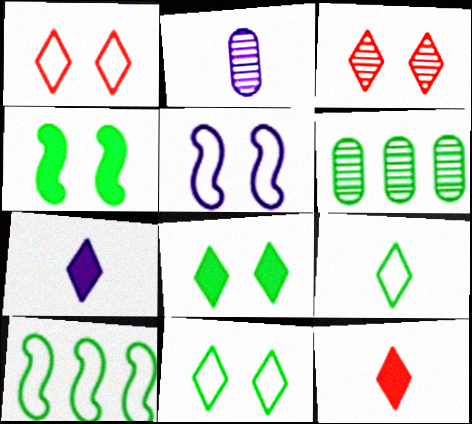[[4, 6, 9], 
[5, 6, 12]]